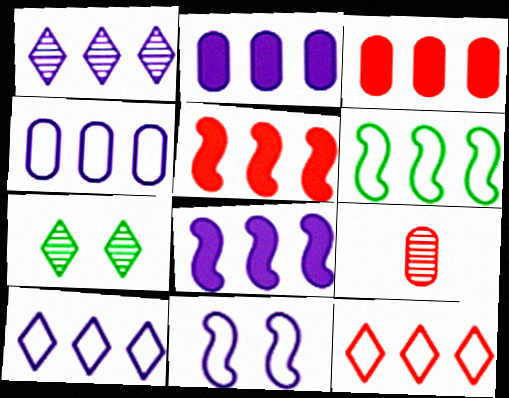[[1, 3, 6], 
[1, 4, 8], 
[4, 6, 12]]